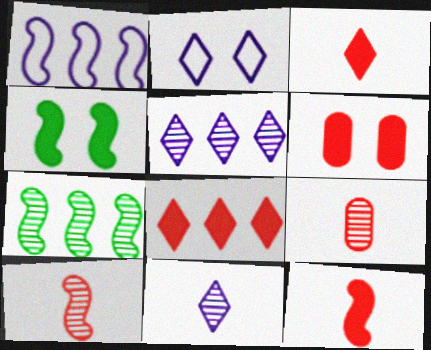[[1, 4, 10], 
[6, 8, 12]]